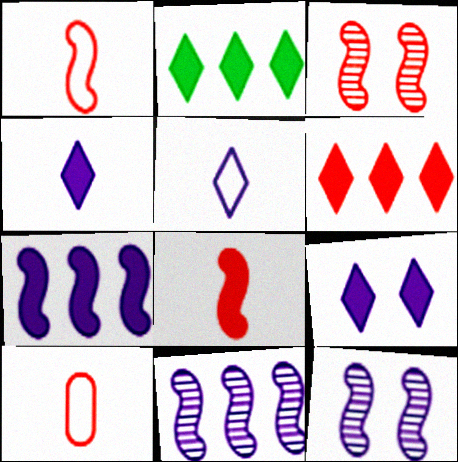[[2, 10, 12], 
[3, 6, 10]]